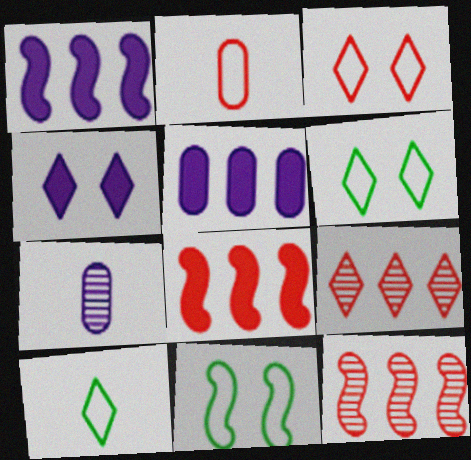[[4, 9, 10], 
[6, 7, 8]]